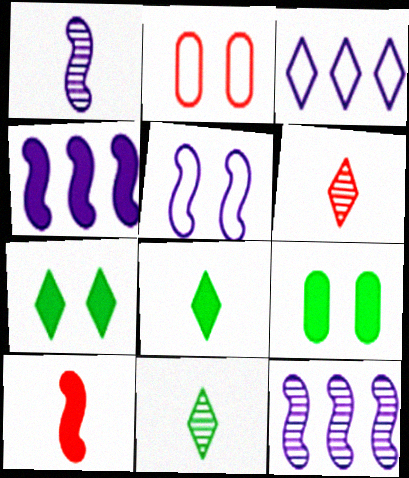[[1, 4, 5], 
[2, 4, 11], 
[2, 8, 12], 
[3, 6, 7]]